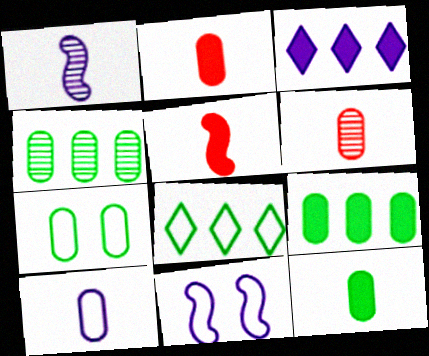[[4, 7, 12], 
[6, 10, 12]]